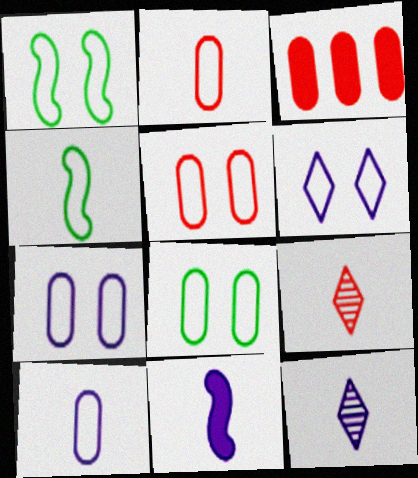[[1, 3, 12], 
[1, 5, 6], 
[5, 7, 8], 
[10, 11, 12]]